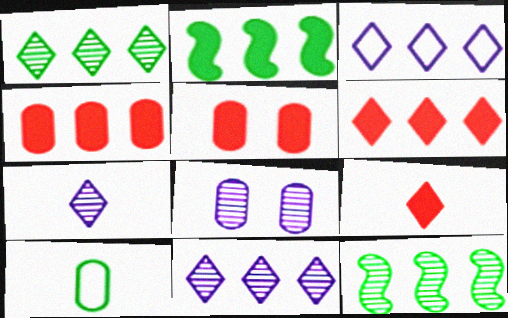[[1, 3, 6], 
[3, 4, 12], 
[4, 8, 10]]